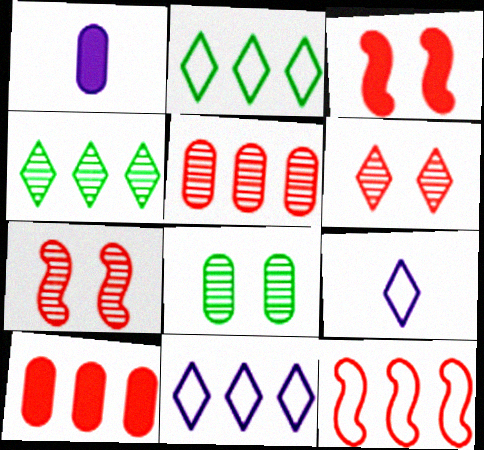[[1, 2, 7]]